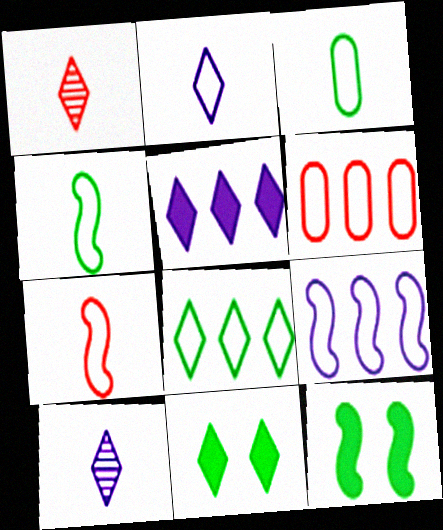[[2, 3, 7], 
[6, 8, 9], 
[6, 10, 12]]